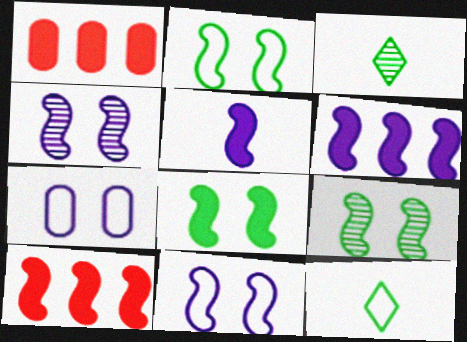[[1, 3, 11], 
[1, 4, 12], 
[2, 8, 9], 
[3, 7, 10], 
[5, 8, 10]]